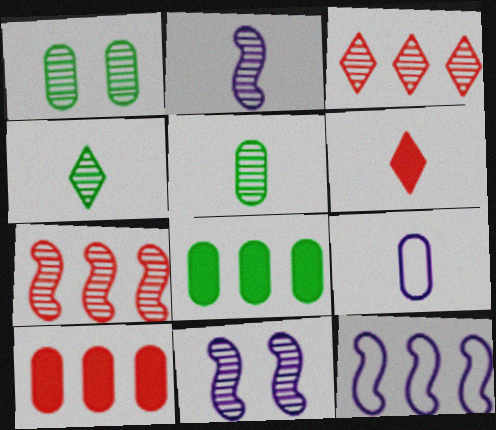[[1, 2, 3], 
[1, 6, 12], 
[1, 9, 10], 
[3, 5, 11], 
[3, 8, 12]]